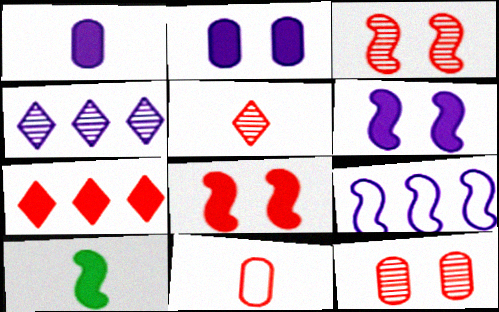[[2, 7, 10], 
[3, 7, 11], 
[3, 9, 10]]